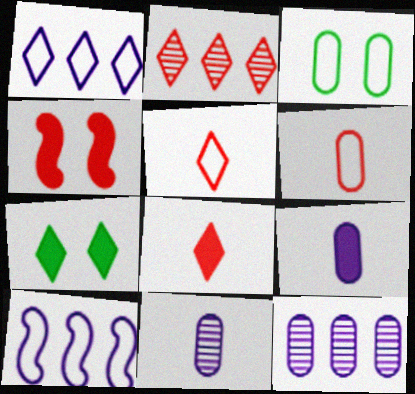[[2, 4, 6], 
[3, 5, 10]]